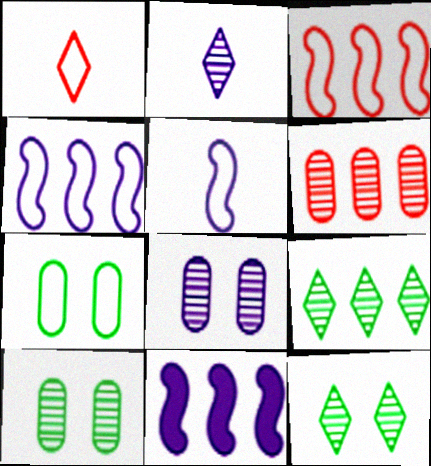[[1, 4, 7], 
[1, 10, 11]]